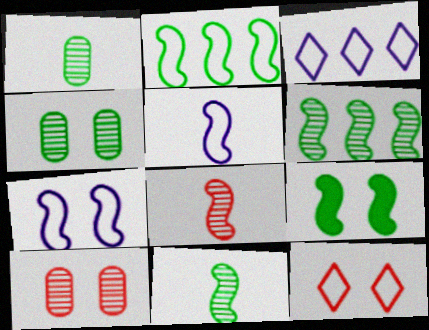[[2, 9, 11]]